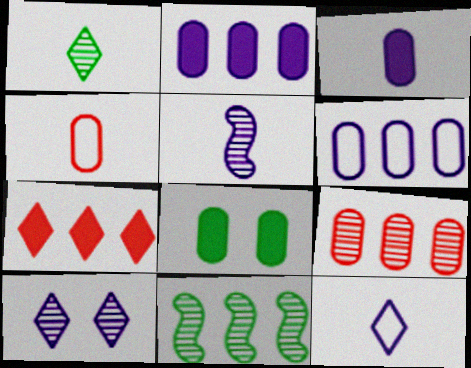[[3, 5, 12], 
[6, 7, 11]]